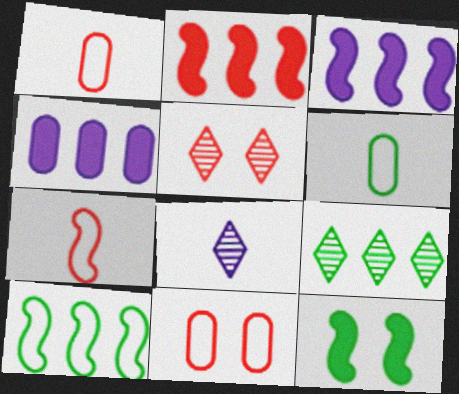[[1, 2, 5], 
[3, 5, 6], 
[5, 8, 9], 
[6, 9, 12]]